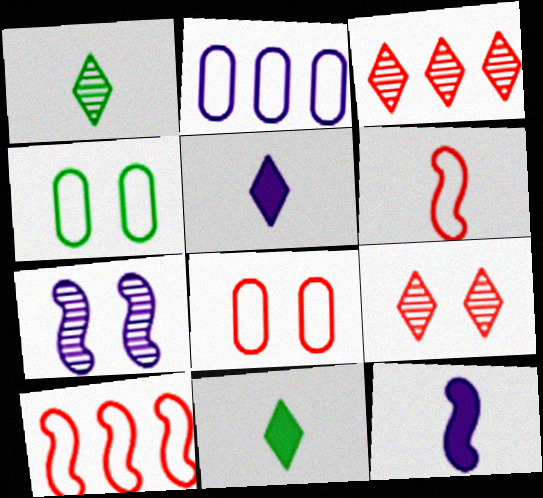[[2, 5, 7], 
[3, 4, 12]]